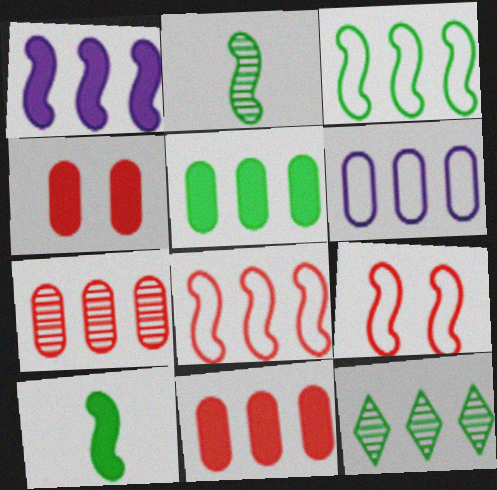[[1, 2, 9], 
[3, 5, 12], 
[5, 6, 7]]